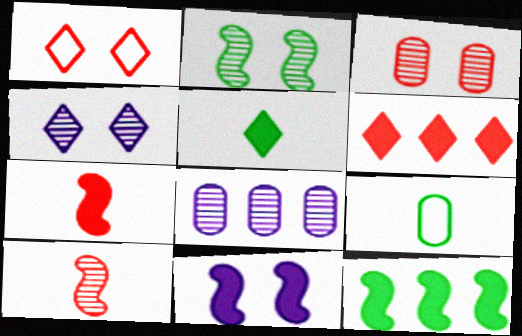[[2, 3, 4], 
[7, 11, 12]]